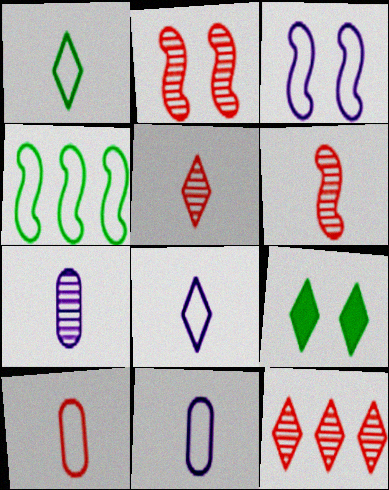[[8, 9, 12]]